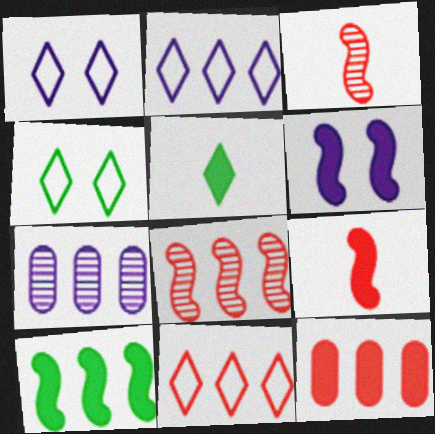[[4, 7, 9], 
[5, 6, 12], 
[6, 9, 10], 
[7, 10, 11], 
[8, 11, 12]]